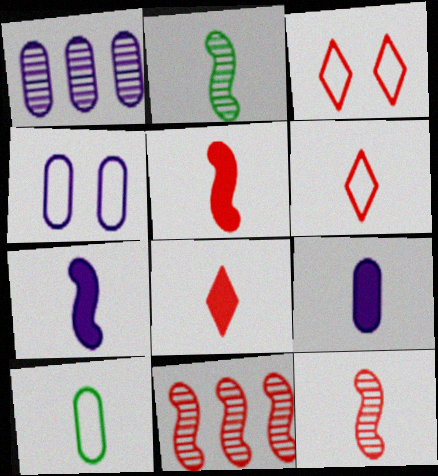[[1, 4, 9], 
[2, 6, 9]]